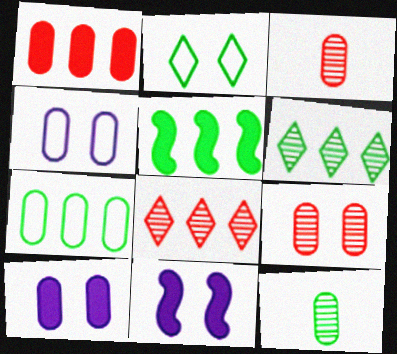[[1, 4, 12], 
[2, 5, 12], 
[2, 9, 11], 
[3, 7, 10], 
[5, 6, 7]]